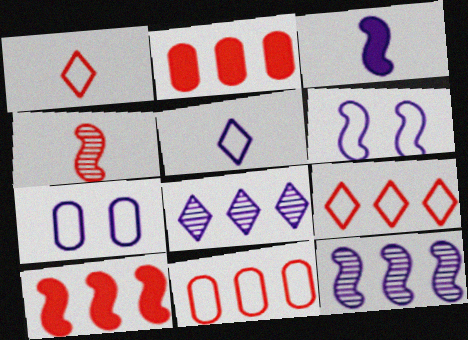[[3, 6, 12], 
[3, 7, 8]]